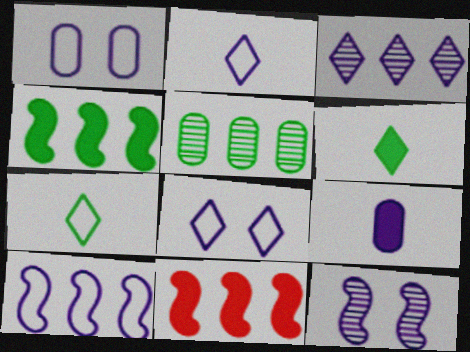[[1, 2, 10]]